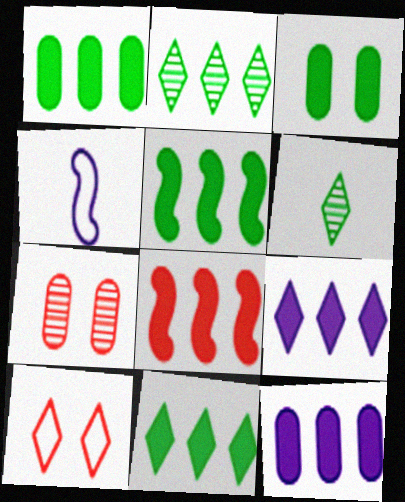[[1, 5, 11], 
[1, 8, 9], 
[4, 7, 11], 
[6, 9, 10], 
[8, 11, 12]]